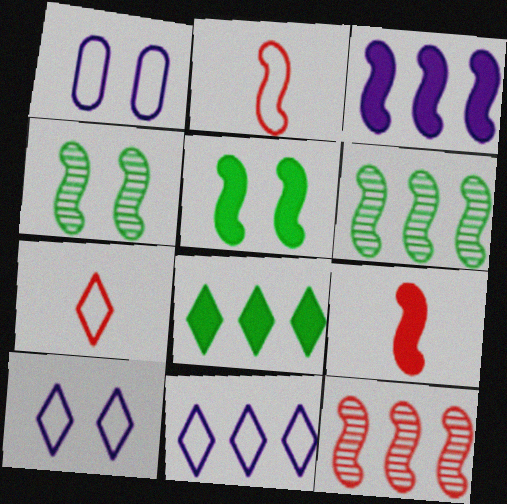[[2, 3, 4], 
[3, 5, 9]]